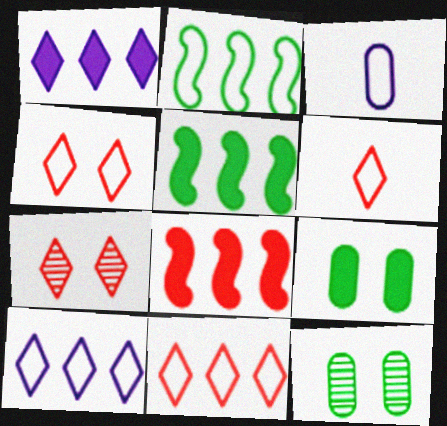[[2, 3, 4], 
[3, 5, 7], 
[4, 6, 11]]